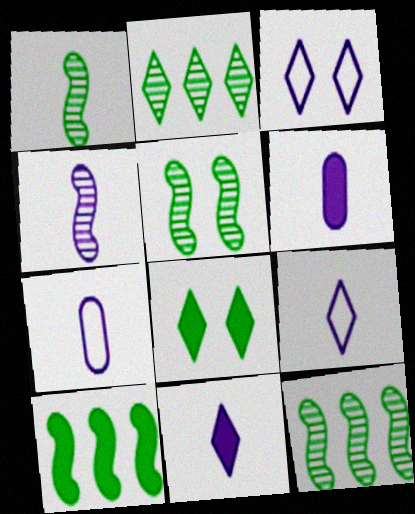[[1, 5, 12], 
[4, 6, 9], 
[4, 7, 11]]